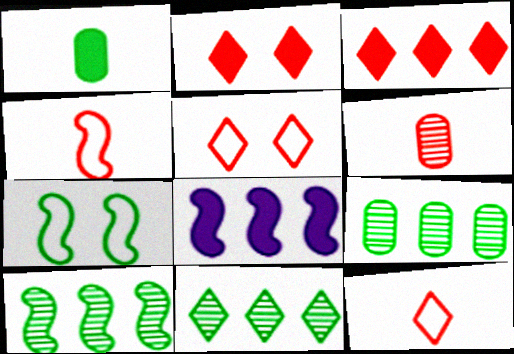[[1, 2, 8], 
[1, 7, 11], 
[9, 10, 11]]